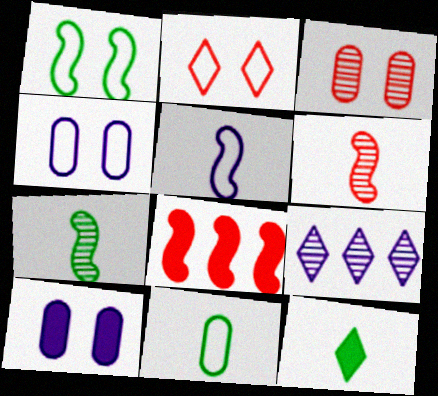[[1, 2, 4], 
[2, 9, 12], 
[3, 7, 9], 
[5, 9, 10], 
[7, 11, 12], 
[8, 10, 12]]